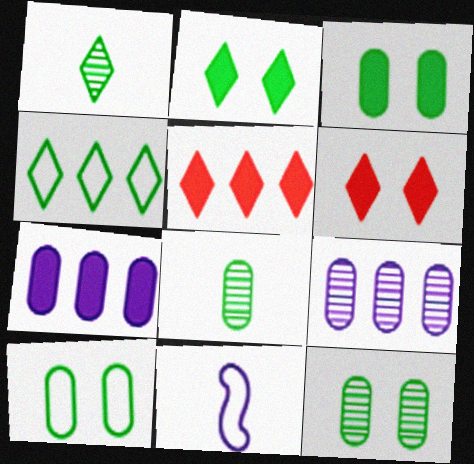[[1, 2, 4], 
[3, 10, 12], 
[5, 11, 12]]